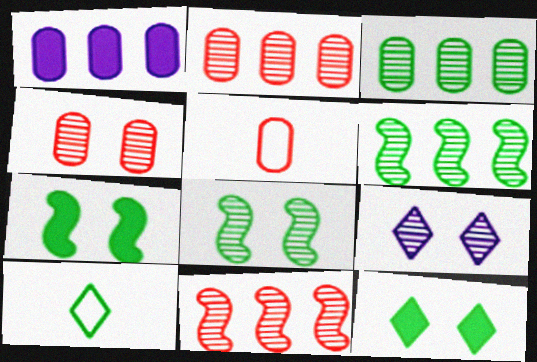[[3, 7, 10], 
[4, 8, 9]]